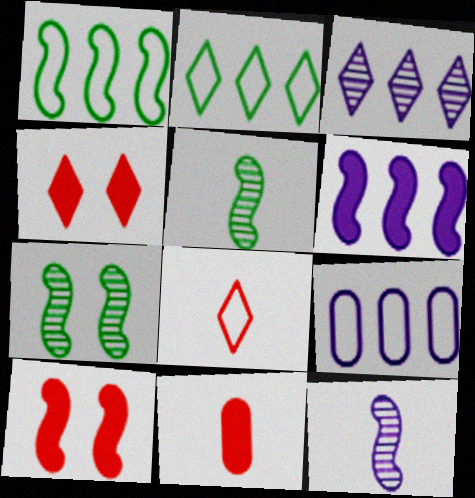[[1, 10, 12], 
[3, 6, 9], 
[4, 5, 9]]